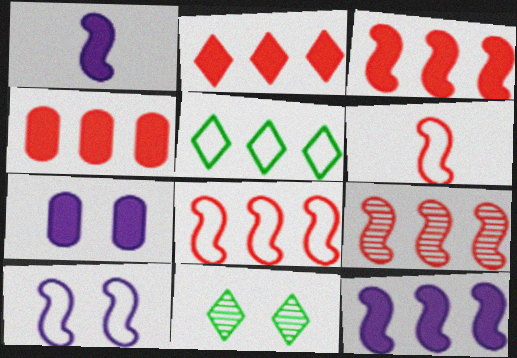[[2, 3, 4], 
[3, 8, 9]]